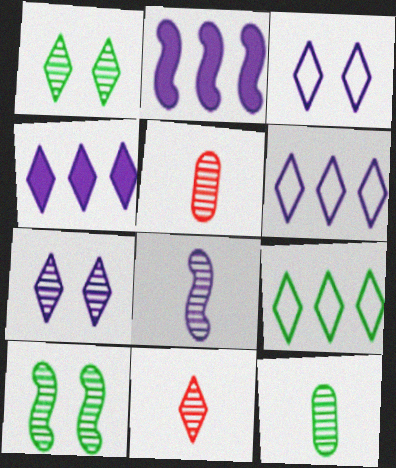[[8, 11, 12]]